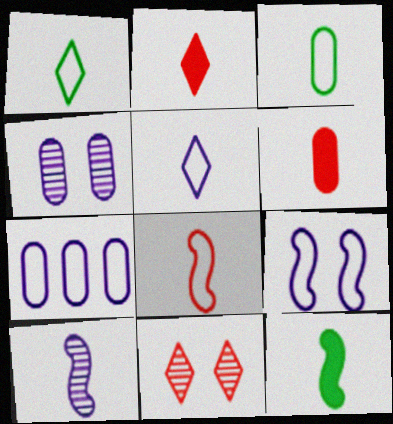[[1, 6, 10], 
[2, 3, 10], 
[3, 5, 8], 
[5, 7, 9], 
[7, 11, 12], 
[8, 10, 12]]